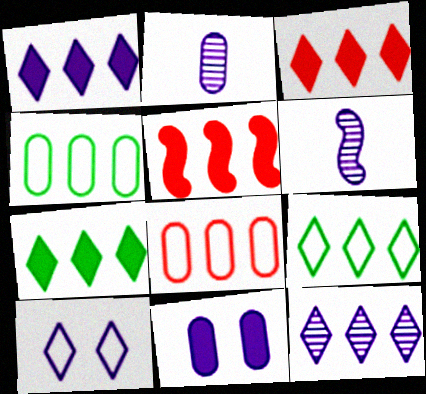[[1, 3, 7], 
[3, 9, 12], 
[4, 5, 12]]